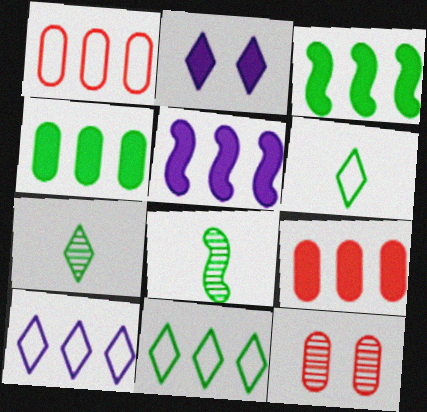[[1, 2, 8], 
[5, 6, 12]]